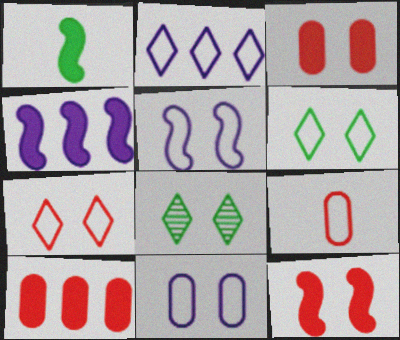[[1, 4, 12], 
[3, 5, 8], 
[4, 8, 9], 
[8, 11, 12]]